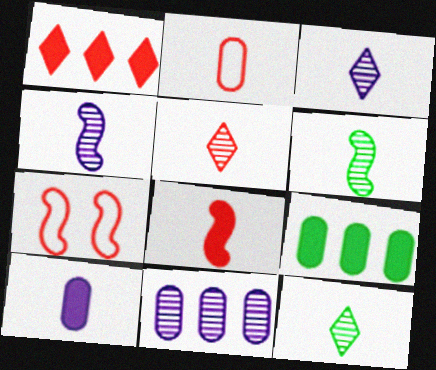[[2, 5, 8], 
[3, 5, 12], 
[3, 7, 9]]